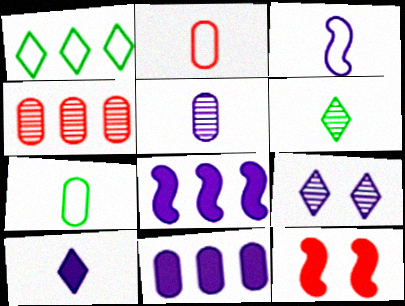[[1, 4, 8], 
[1, 5, 12], 
[3, 5, 10], 
[3, 9, 11]]